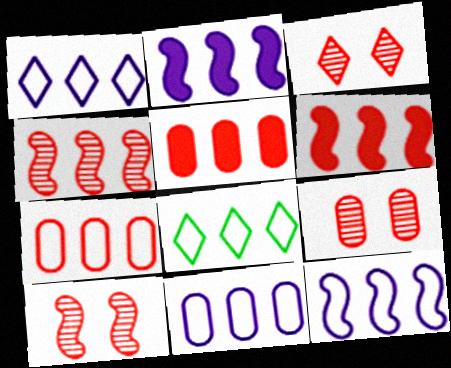[[1, 11, 12], 
[3, 9, 10], 
[7, 8, 12]]